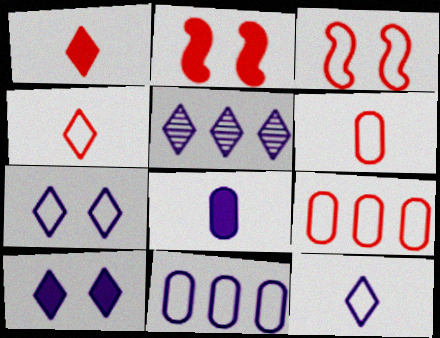[[3, 4, 9], 
[5, 10, 12]]